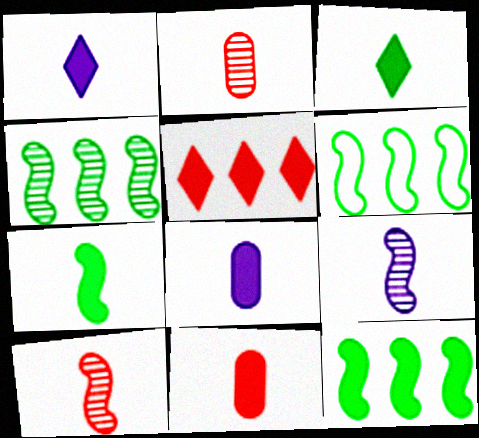[[1, 7, 11], 
[4, 6, 12]]